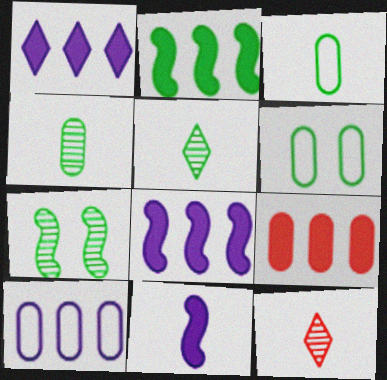[[1, 2, 9], 
[2, 5, 6], 
[3, 11, 12], 
[6, 8, 12]]